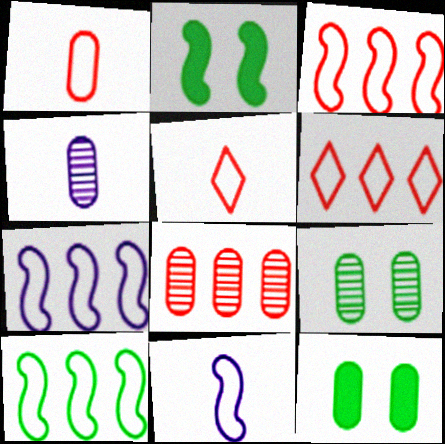[[2, 4, 6], 
[3, 7, 10], 
[4, 8, 9]]